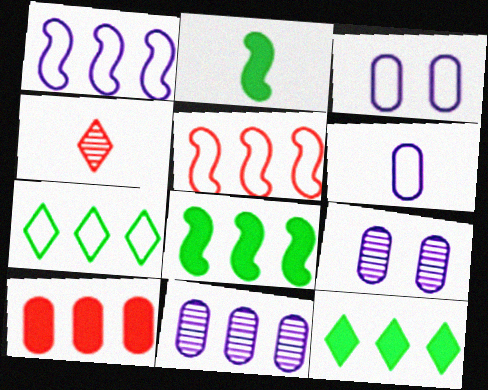[[2, 4, 6], 
[3, 4, 8], 
[5, 11, 12]]